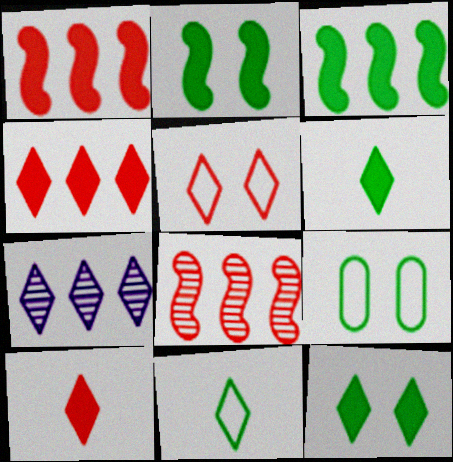[[5, 6, 7]]